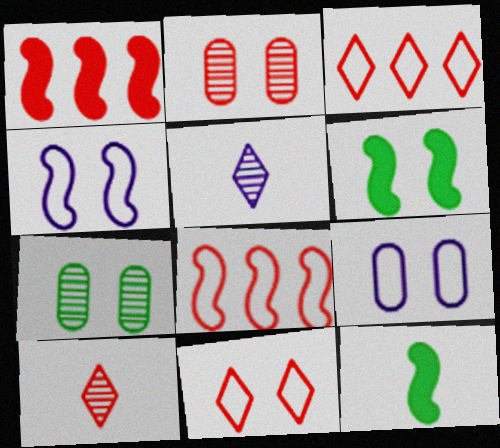[]